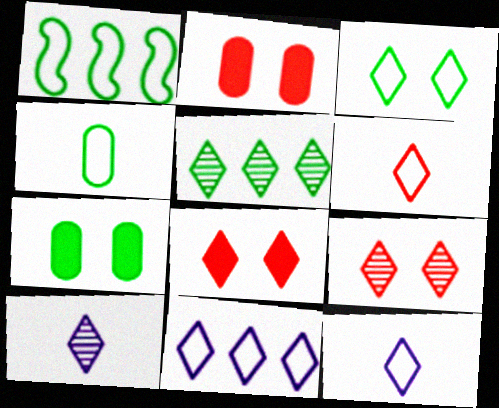[[1, 2, 10], 
[1, 3, 4], 
[3, 6, 11], 
[5, 8, 12], 
[5, 9, 10]]